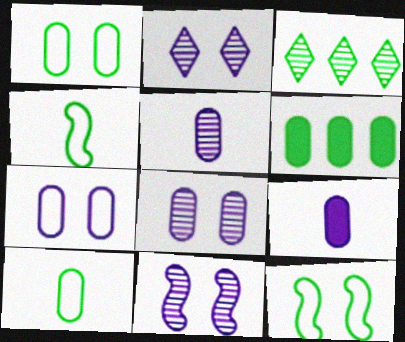[[2, 8, 11]]